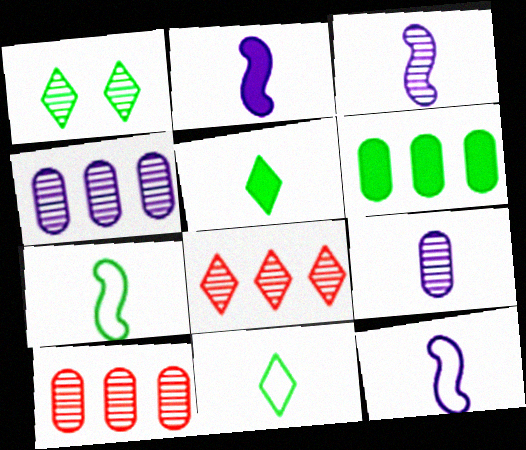[[1, 3, 10], 
[1, 6, 7], 
[2, 3, 12]]